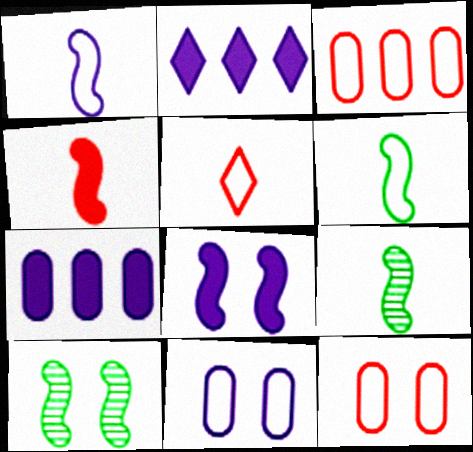[[1, 4, 9], 
[2, 9, 12], 
[5, 7, 10]]